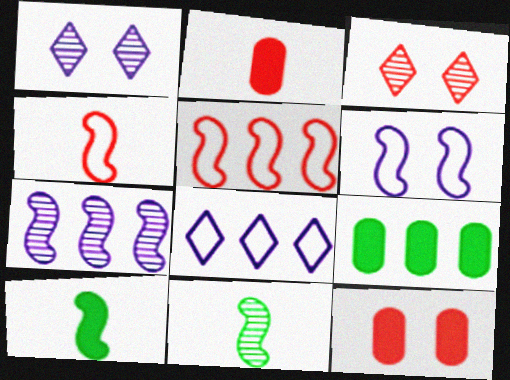[[1, 4, 9], 
[2, 3, 5], 
[8, 11, 12]]